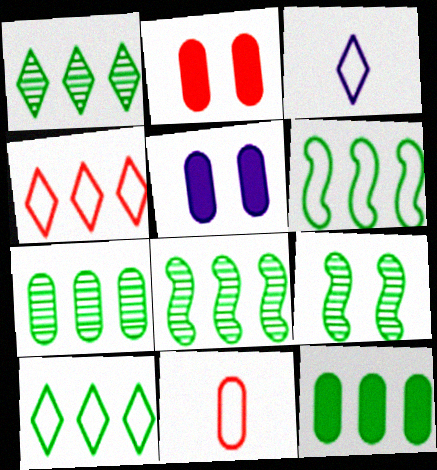[[1, 6, 12], 
[1, 7, 8], 
[2, 3, 8], 
[5, 7, 11], 
[8, 10, 12]]